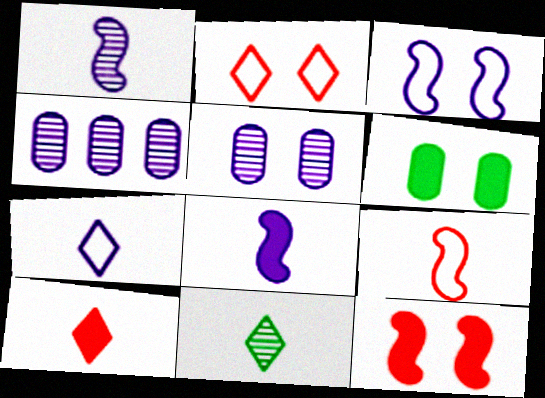[[7, 10, 11]]